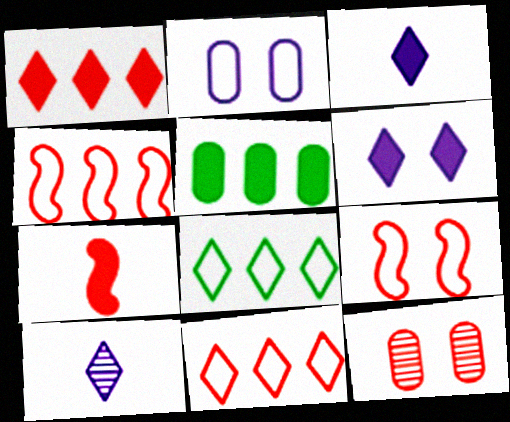[[5, 6, 7], 
[5, 9, 10], 
[7, 11, 12]]